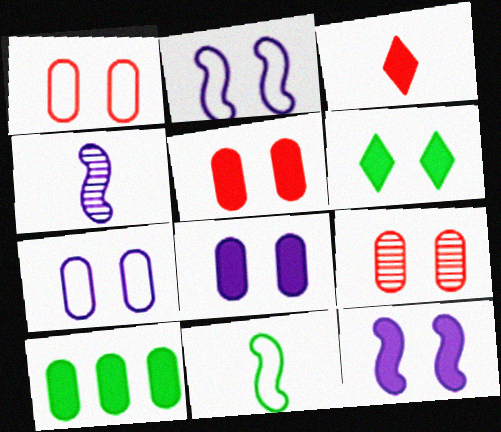[[1, 5, 9], 
[2, 6, 9], 
[3, 10, 12], 
[5, 6, 12]]